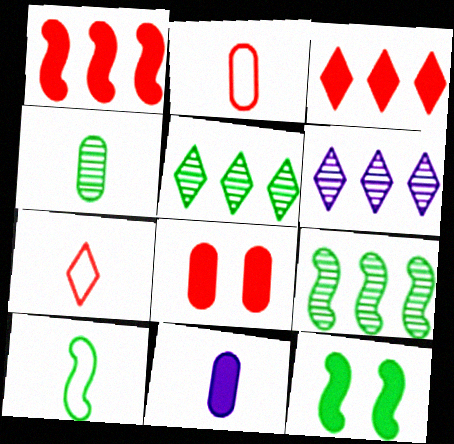[[2, 4, 11], 
[2, 6, 12], 
[3, 11, 12], 
[6, 8, 10], 
[9, 10, 12]]